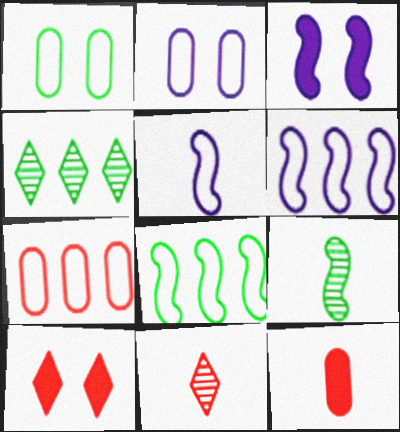[]